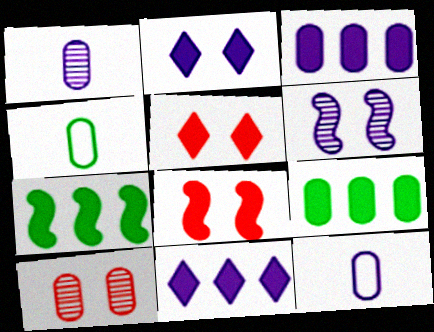[[3, 4, 10], 
[6, 11, 12], 
[9, 10, 12]]